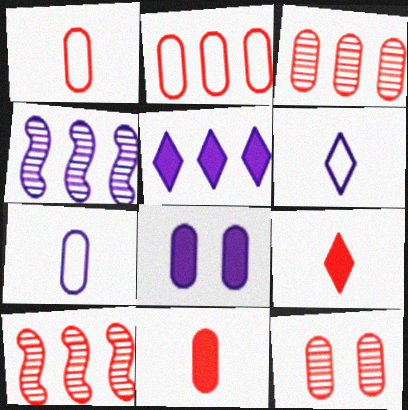[[2, 11, 12], 
[4, 6, 8]]